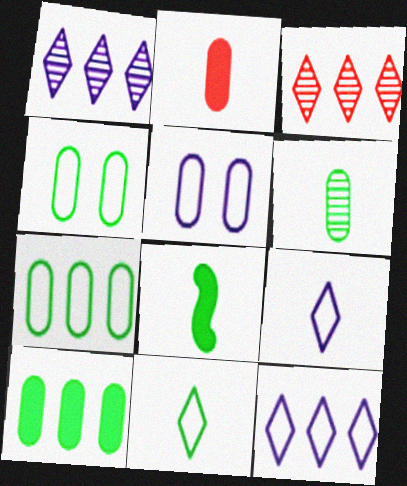[[3, 5, 8], 
[4, 6, 10], 
[6, 8, 11]]